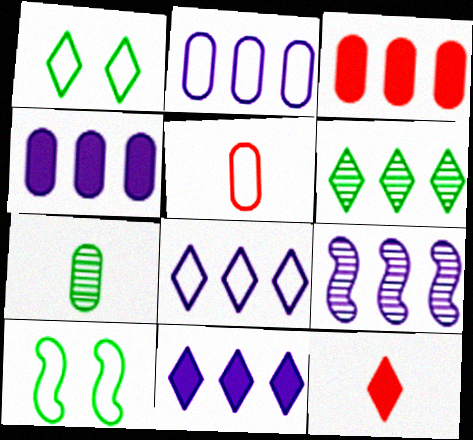[[2, 9, 11], 
[4, 8, 9], 
[5, 8, 10]]